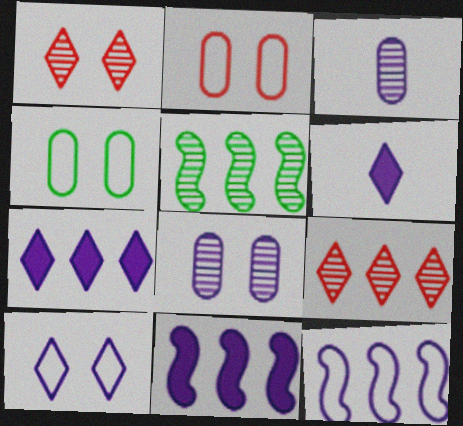[[1, 3, 5], 
[2, 5, 6], 
[3, 10, 11], 
[6, 8, 12]]